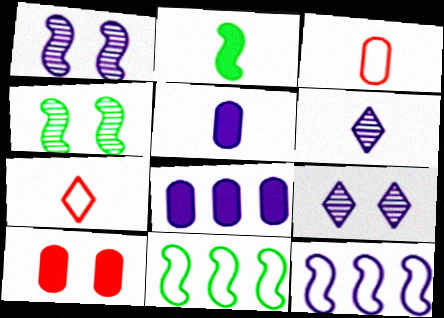[[2, 3, 6], 
[2, 4, 11], 
[4, 7, 8], 
[5, 9, 12], 
[6, 10, 11]]